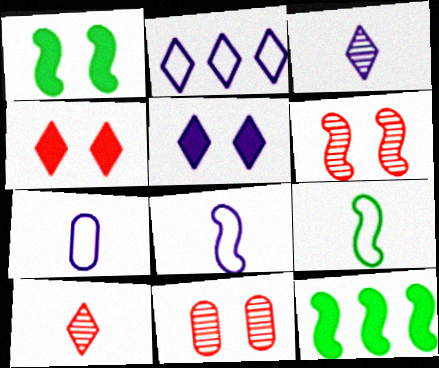[[2, 3, 5], 
[6, 8, 12]]